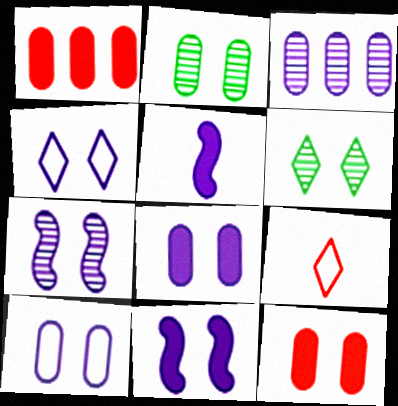[[2, 10, 12], 
[3, 4, 5], 
[4, 7, 8]]